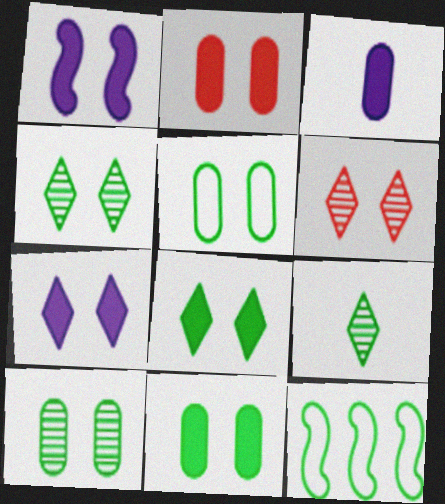[[1, 2, 8], 
[1, 5, 6], 
[3, 6, 12], 
[5, 10, 11], 
[9, 11, 12]]